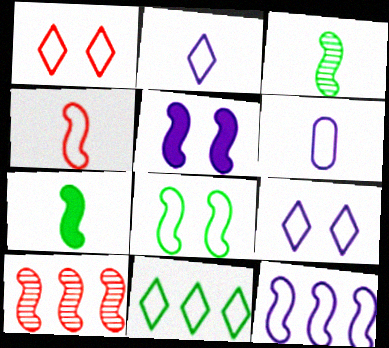[[1, 2, 11], 
[4, 8, 12], 
[6, 9, 12]]